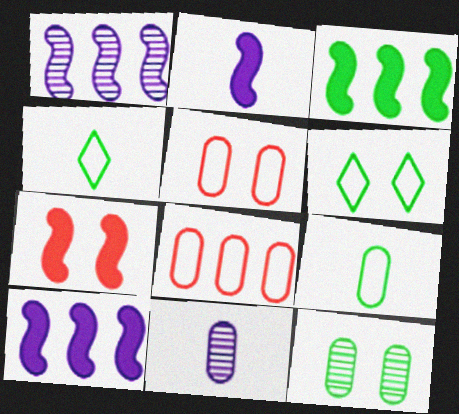[[2, 3, 7], 
[3, 4, 12]]